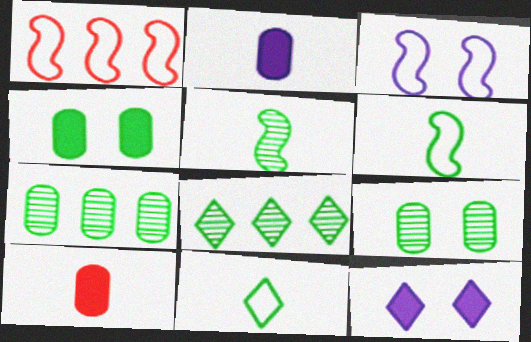[[1, 3, 6], 
[3, 8, 10], 
[4, 6, 8], 
[5, 8, 9]]